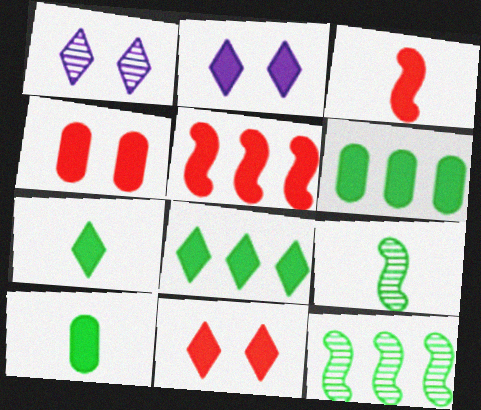[[2, 3, 6], 
[2, 5, 10]]